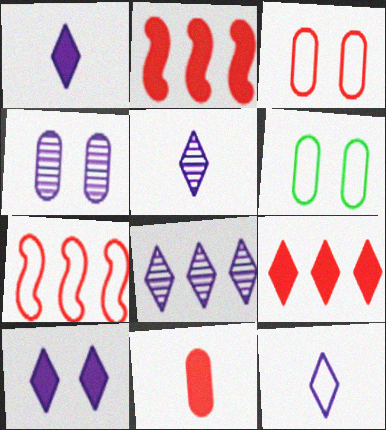[[1, 5, 12], 
[2, 5, 6], 
[6, 7, 12], 
[8, 10, 12]]